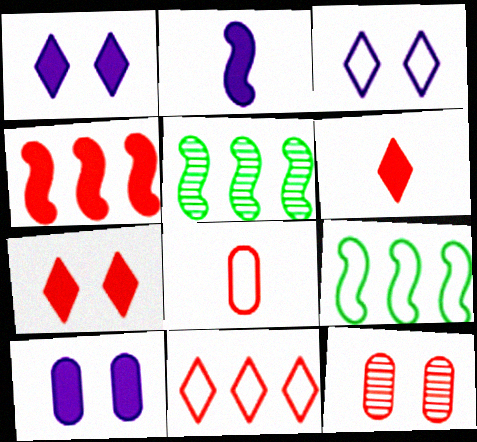[[1, 5, 8], 
[3, 8, 9]]